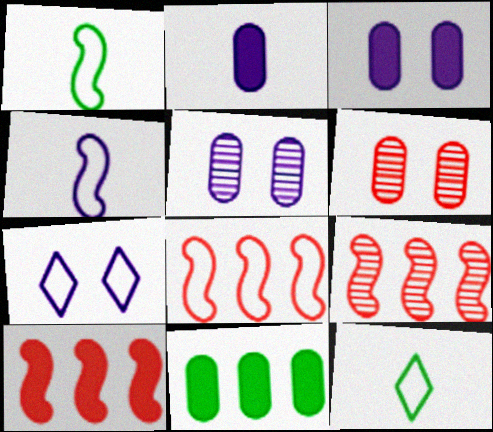[[3, 9, 12], 
[5, 10, 12], 
[8, 9, 10]]